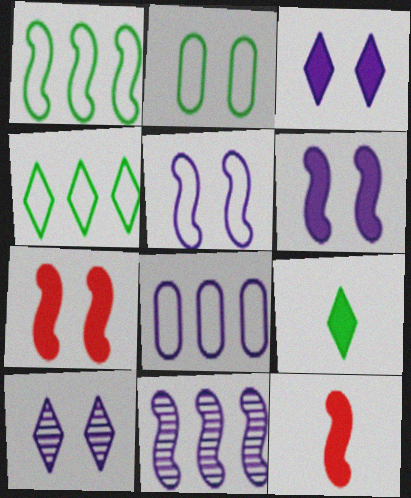[[2, 7, 10]]